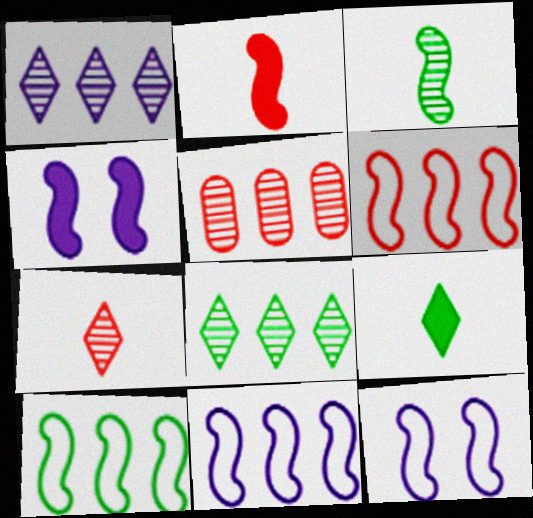[[3, 4, 6], 
[5, 9, 12], 
[6, 10, 11]]